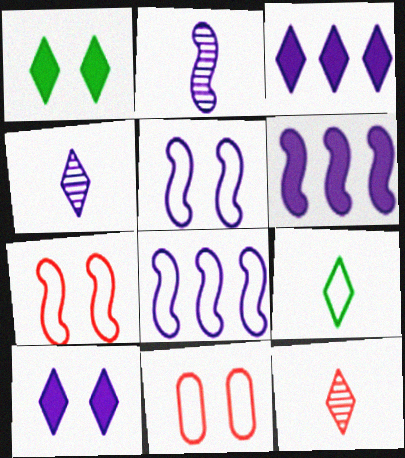[[2, 5, 6], 
[8, 9, 11]]